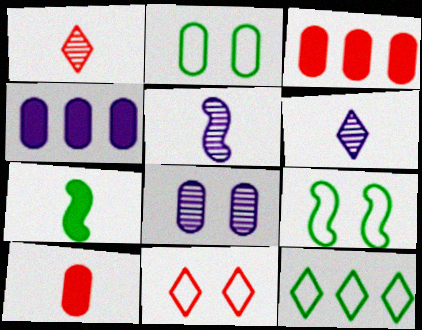[[1, 4, 9], 
[3, 6, 9]]